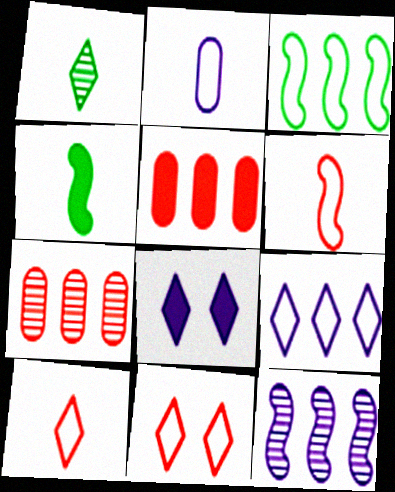[[2, 3, 11], 
[2, 8, 12], 
[4, 5, 8]]